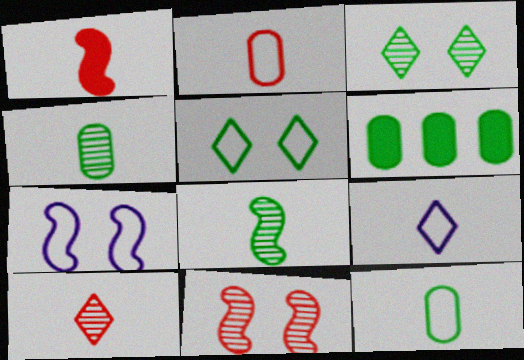[[1, 2, 10], 
[1, 4, 9], 
[5, 6, 8], 
[6, 7, 10], 
[6, 9, 11]]